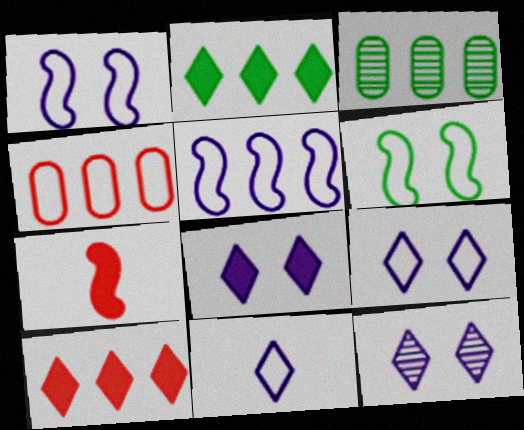[[3, 5, 10], 
[3, 7, 9], 
[4, 6, 11], 
[8, 9, 12]]